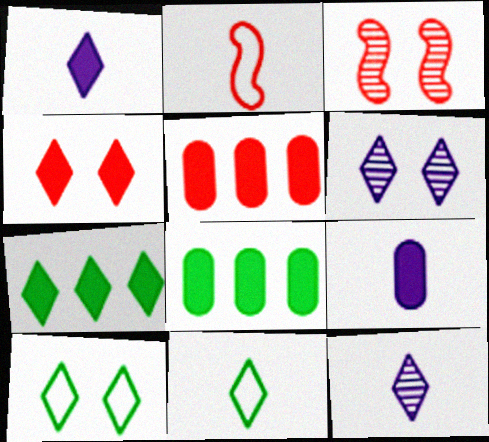[[1, 4, 7], 
[2, 6, 8], 
[4, 6, 10]]